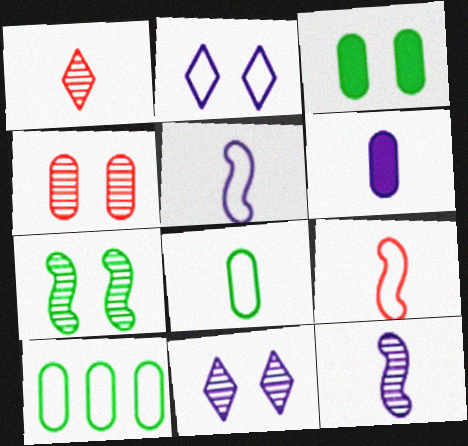[[2, 9, 10], 
[4, 6, 10], 
[4, 7, 11]]